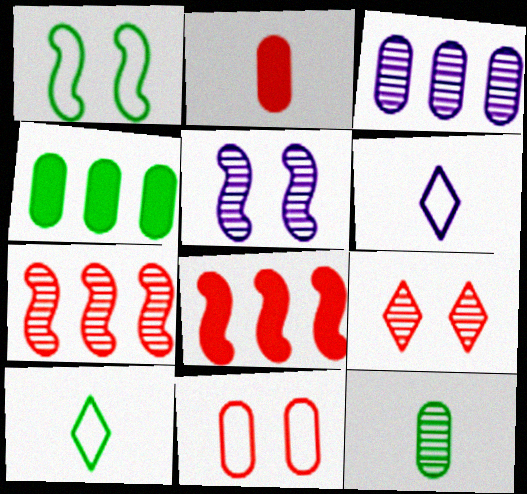[]